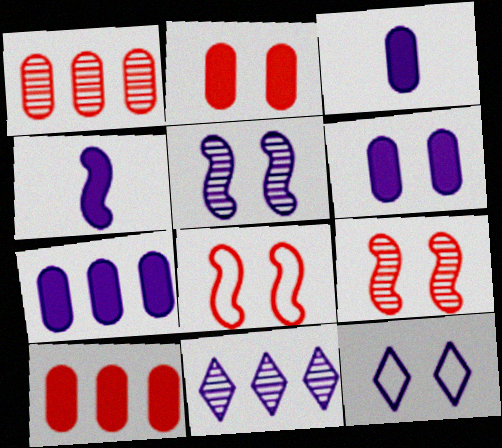[[3, 6, 7], 
[5, 6, 12]]